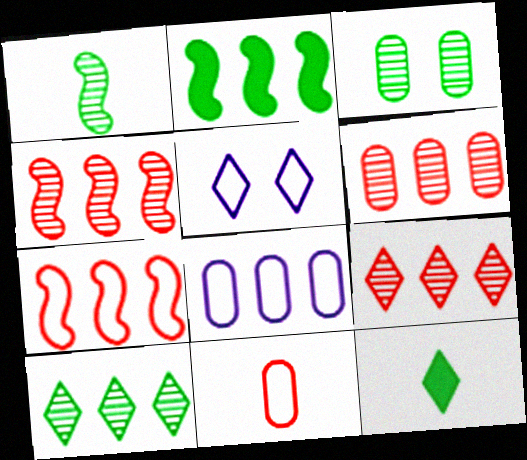[[1, 3, 10], 
[2, 8, 9], 
[4, 6, 9], 
[5, 9, 12]]